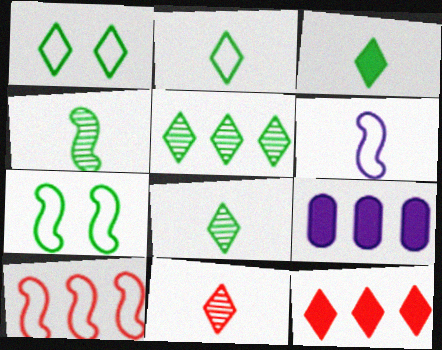[[1, 3, 5], 
[2, 3, 8], 
[5, 9, 10], 
[6, 7, 10], 
[7, 9, 11]]